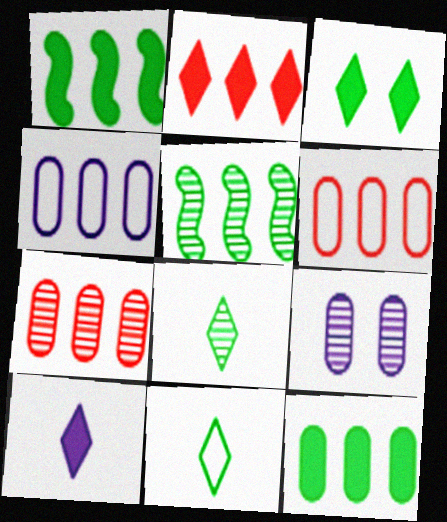[[2, 3, 10], 
[2, 4, 5], 
[4, 7, 12]]